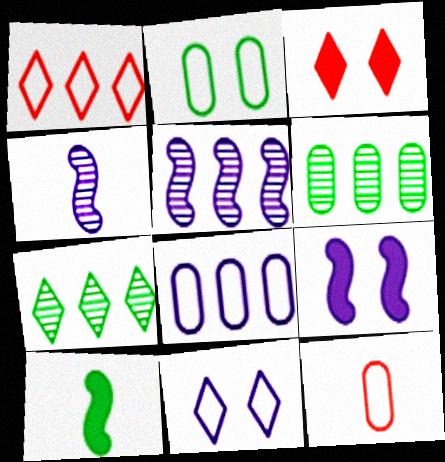[[2, 7, 10], 
[2, 8, 12], 
[7, 9, 12]]